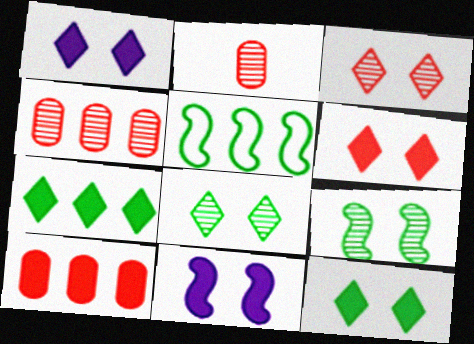[[1, 2, 5], 
[1, 6, 12]]